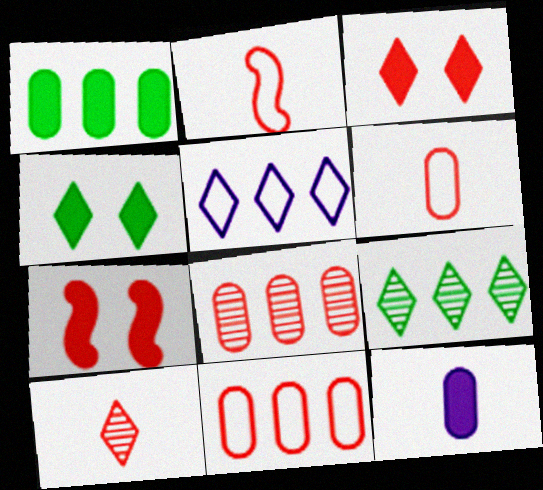[[2, 3, 8], 
[4, 5, 10], 
[7, 10, 11]]